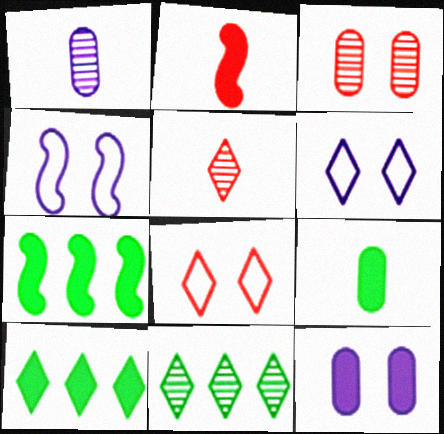[[1, 7, 8], 
[2, 10, 12], 
[5, 6, 10]]